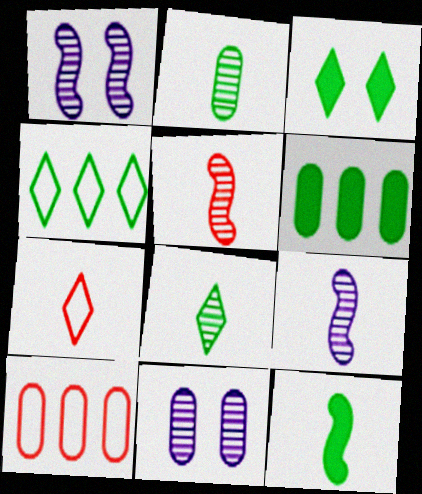[[1, 6, 7], 
[3, 4, 8], 
[3, 6, 12], 
[3, 9, 10]]